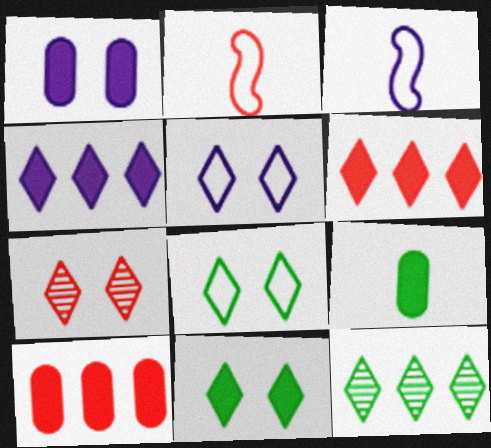[[1, 2, 12], 
[1, 9, 10], 
[2, 7, 10], 
[5, 7, 11]]